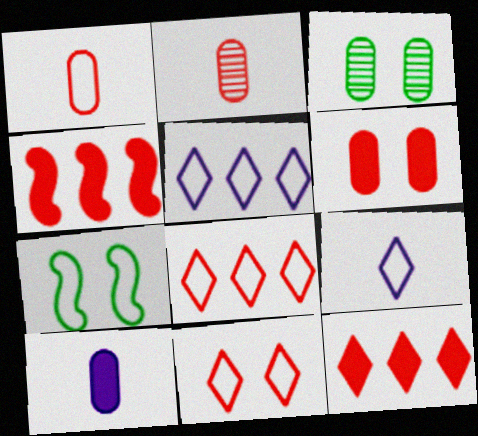[[1, 5, 7], 
[2, 4, 11], 
[3, 4, 9]]